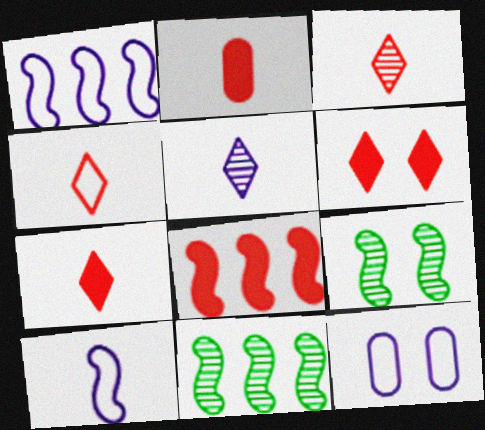[[1, 8, 11], 
[2, 6, 8], 
[3, 4, 7], 
[6, 9, 12], 
[7, 11, 12], 
[8, 9, 10]]